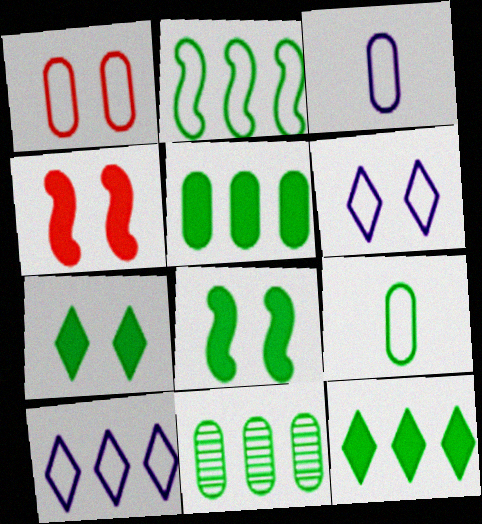[[2, 11, 12]]